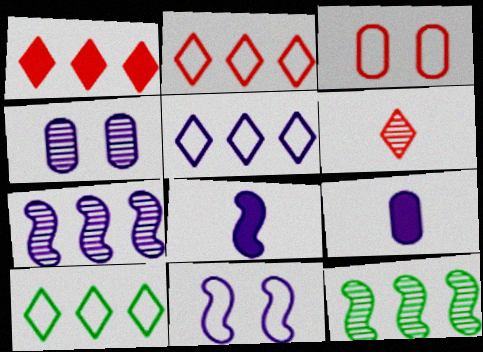[[2, 5, 10], 
[4, 5, 8], 
[4, 6, 12], 
[7, 8, 11]]